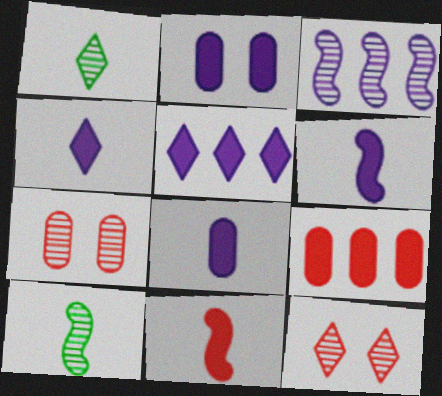[[1, 3, 7], 
[2, 5, 6], 
[4, 6, 8]]